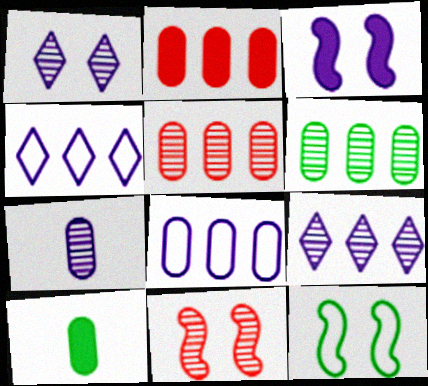[[2, 6, 8], 
[3, 4, 7], 
[3, 11, 12], 
[4, 10, 11]]